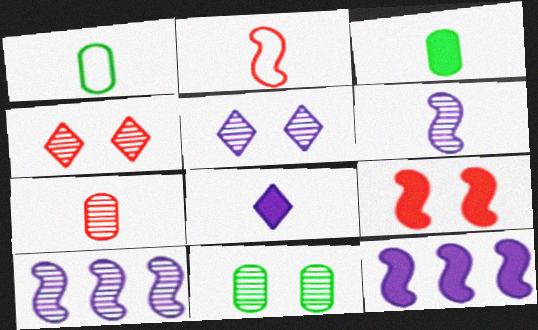[[1, 4, 12]]